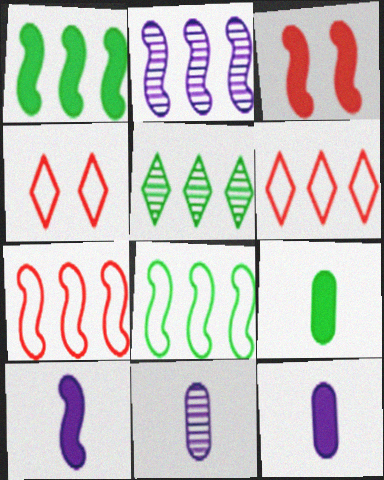[[1, 2, 7], 
[1, 3, 10], 
[1, 4, 11], 
[2, 4, 9]]